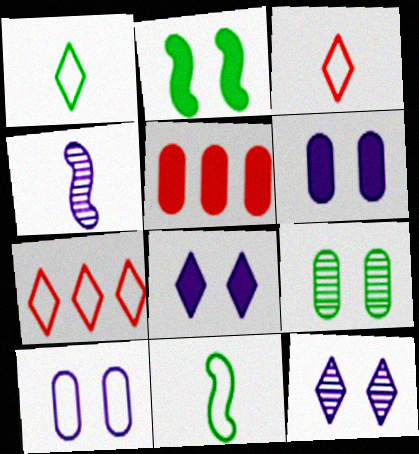[[5, 11, 12], 
[7, 10, 11]]